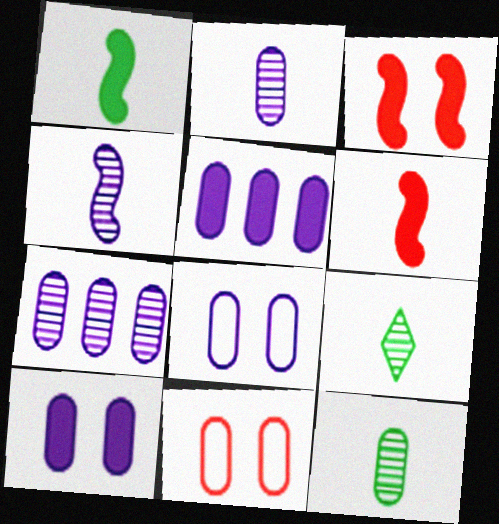[[2, 5, 8], 
[5, 11, 12]]